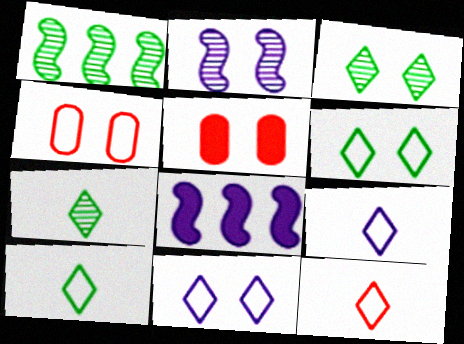[[1, 5, 9], 
[2, 5, 6], 
[4, 7, 8], 
[9, 10, 12]]